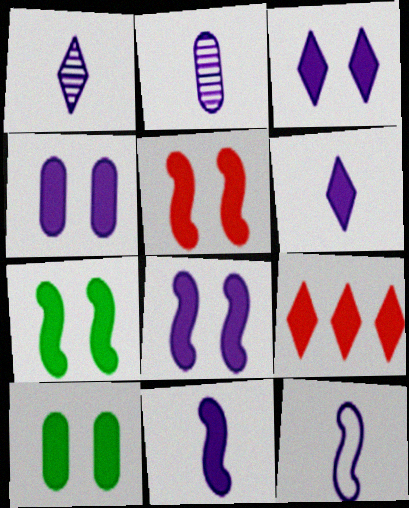[[2, 6, 12], 
[3, 4, 8], 
[3, 5, 10], 
[5, 7, 8], 
[9, 10, 11]]